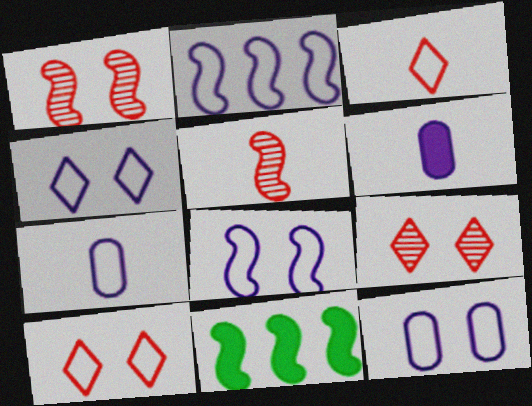[[2, 4, 7], 
[4, 8, 12], 
[5, 8, 11], 
[7, 9, 11]]